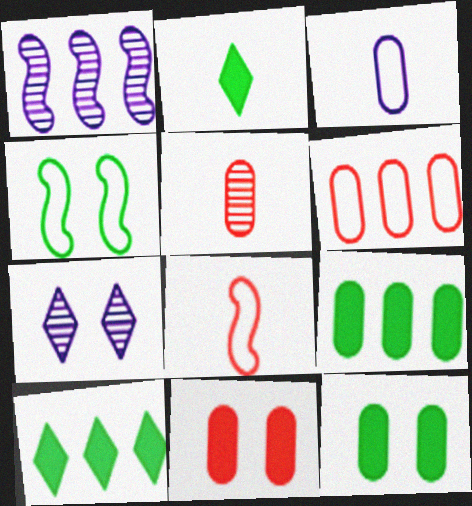[[1, 6, 10], 
[4, 7, 11], 
[5, 6, 11], 
[7, 8, 9]]